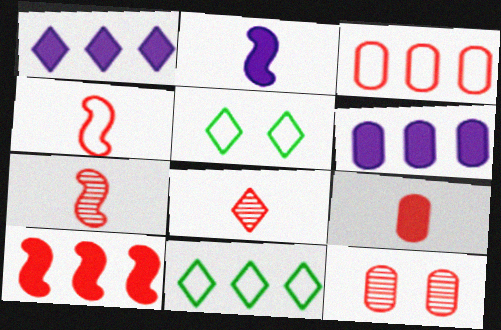[[1, 5, 8], 
[2, 11, 12], 
[3, 9, 12], 
[4, 8, 9], 
[5, 6, 7]]